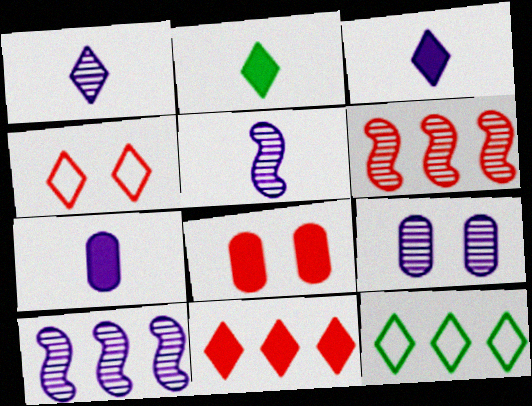[[1, 9, 10], 
[5, 8, 12]]